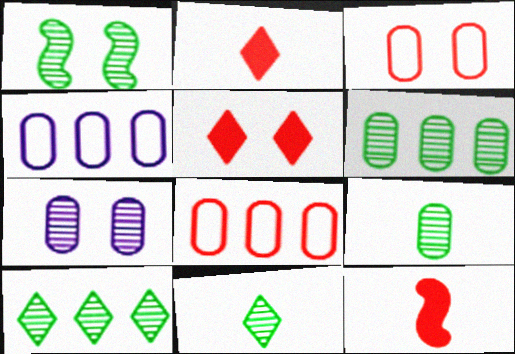[[1, 2, 4], 
[1, 6, 11], 
[1, 9, 10]]